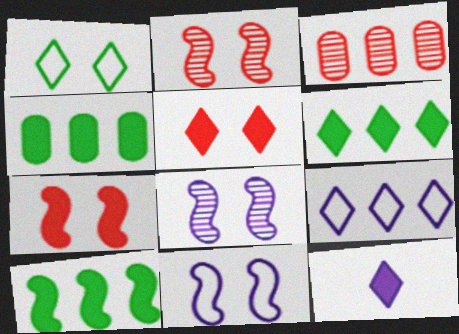[[3, 9, 10], 
[4, 6, 10], 
[4, 7, 12], 
[5, 6, 12]]